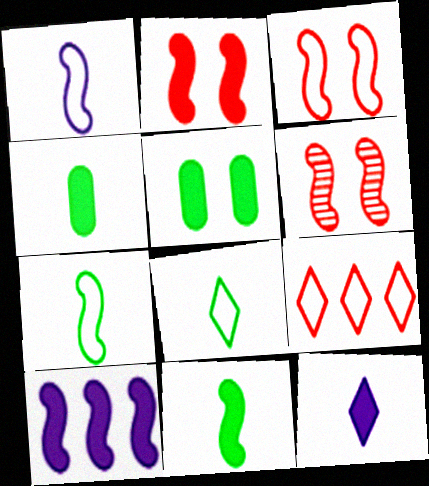[[2, 3, 6], 
[2, 10, 11], 
[6, 7, 10]]